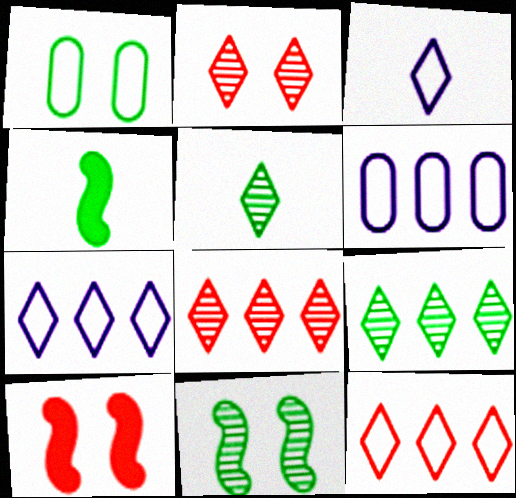[[1, 4, 9], 
[2, 4, 6], 
[5, 6, 10]]